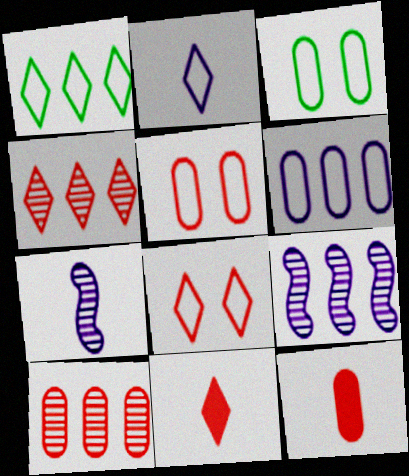[[1, 2, 8], 
[3, 9, 11], 
[4, 8, 11], 
[5, 10, 12]]